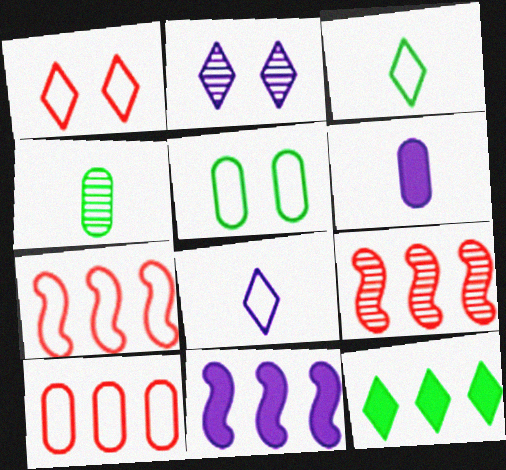[[1, 4, 11], 
[2, 4, 9], 
[5, 7, 8]]